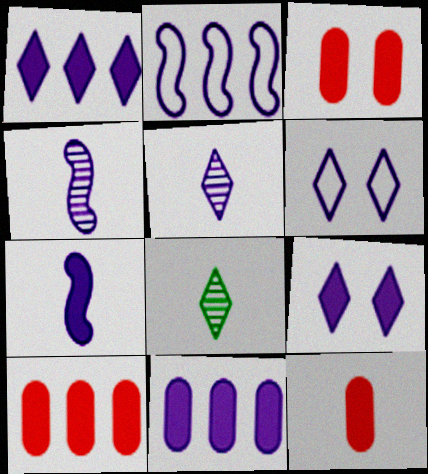[[1, 5, 6], 
[2, 3, 8], 
[3, 10, 12], 
[4, 6, 11], 
[7, 9, 11]]